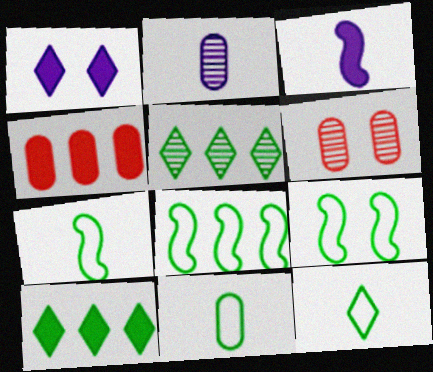[[1, 6, 9], 
[7, 8, 9], 
[7, 11, 12]]